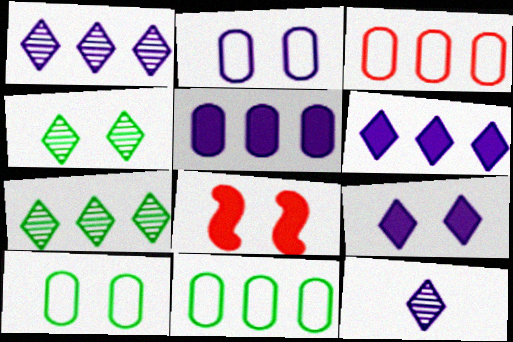[[2, 4, 8], 
[8, 11, 12]]